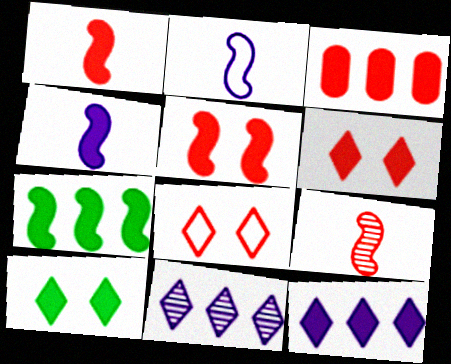[[1, 3, 6], 
[3, 4, 10], 
[3, 7, 12], 
[3, 8, 9], 
[4, 5, 7]]